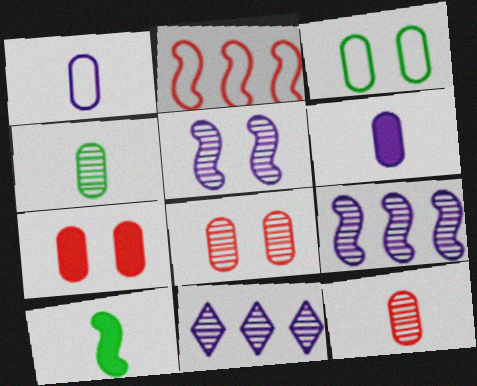[[2, 5, 10]]